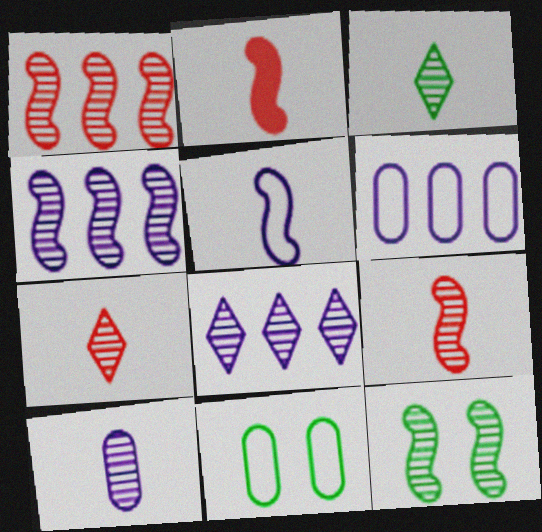[[2, 8, 11], 
[3, 9, 10], 
[4, 9, 12]]